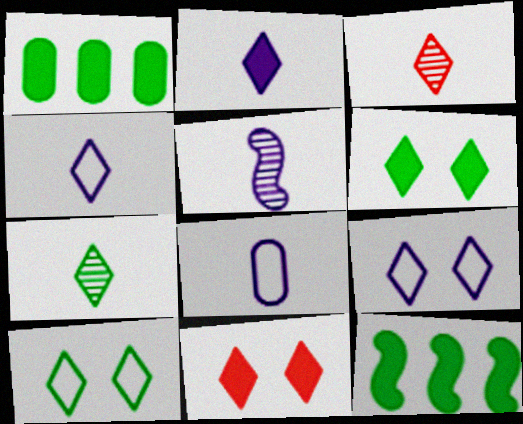[[2, 5, 8]]